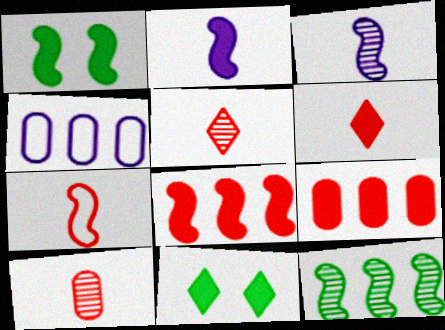[[1, 2, 8], 
[1, 4, 5], 
[2, 9, 11], 
[6, 7, 10]]